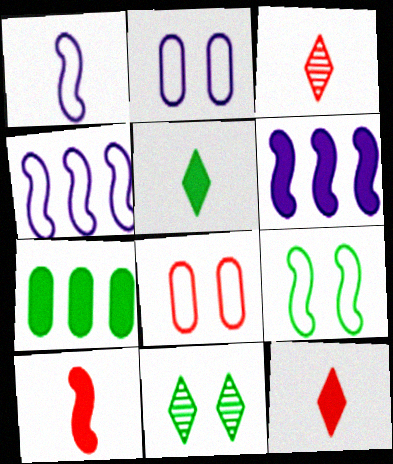[]